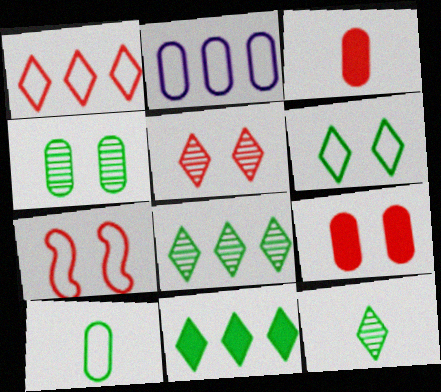[[2, 3, 4], 
[5, 7, 9], 
[6, 11, 12]]